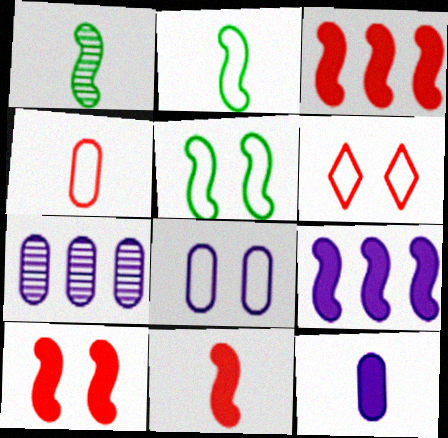[[3, 10, 11], 
[5, 6, 8], 
[7, 8, 12]]